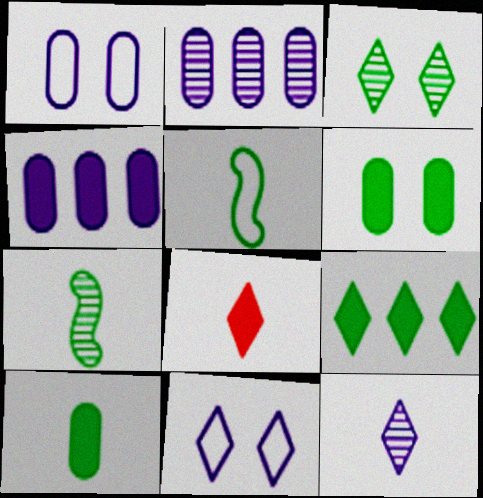[]